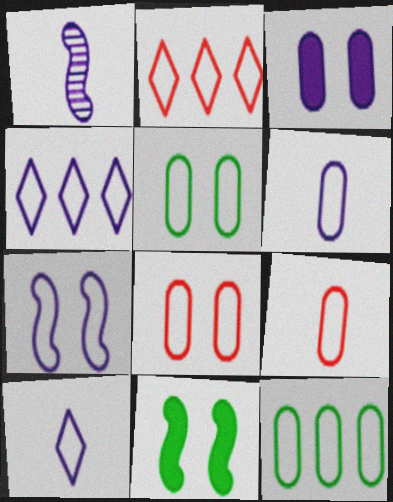[[1, 3, 4], 
[4, 6, 7], 
[6, 8, 12]]